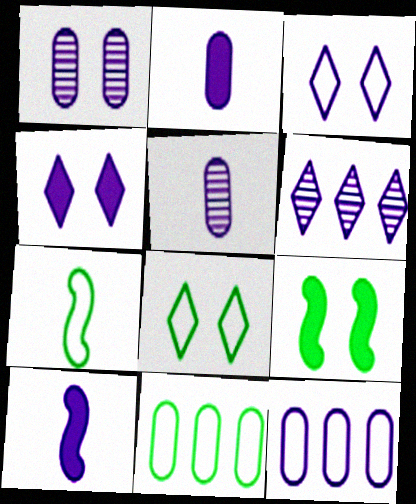[[1, 2, 12], 
[7, 8, 11]]